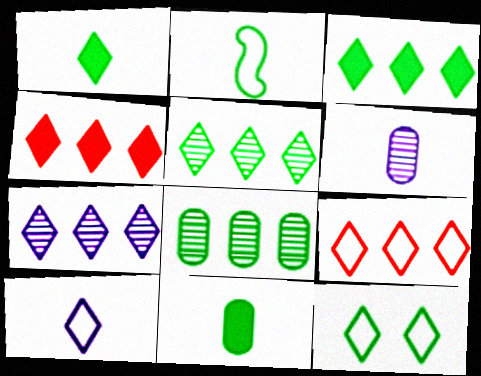[[1, 5, 12], 
[3, 7, 9], 
[9, 10, 12]]